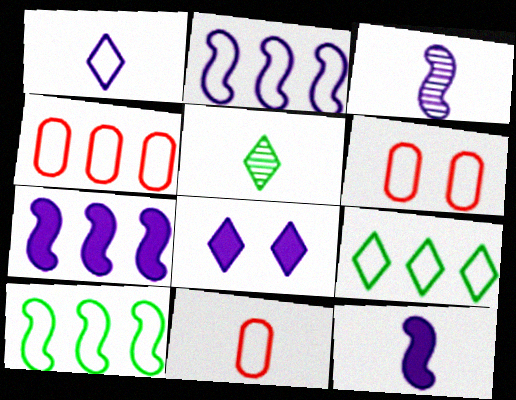[[1, 6, 10], 
[2, 4, 9], 
[4, 6, 11], 
[5, 6, 7], 
[5, 11, 12]]